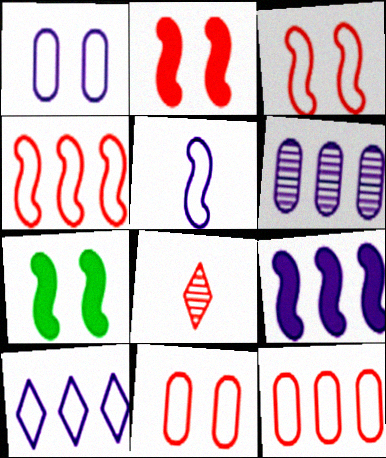[[1, 5, 10], 
[2, 8, 12], 
[6, 9, 10]]